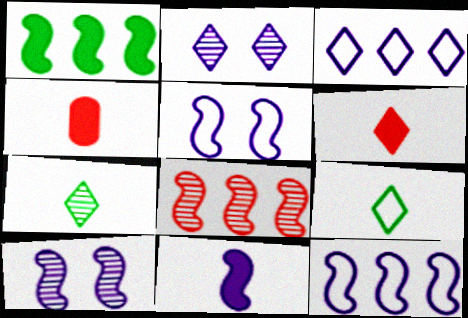[[1, 8, 12], 
[10, 11, 12]]